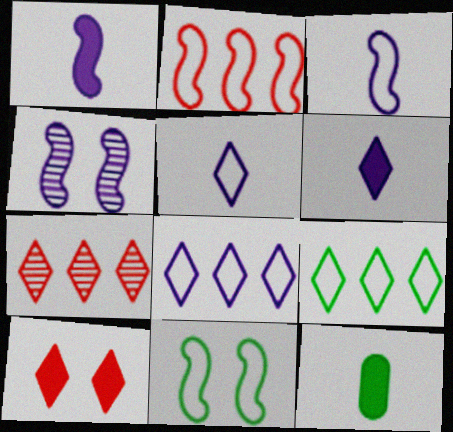[[2, 3, 11]]